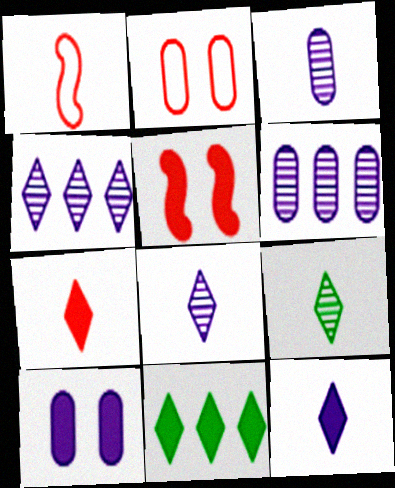[]